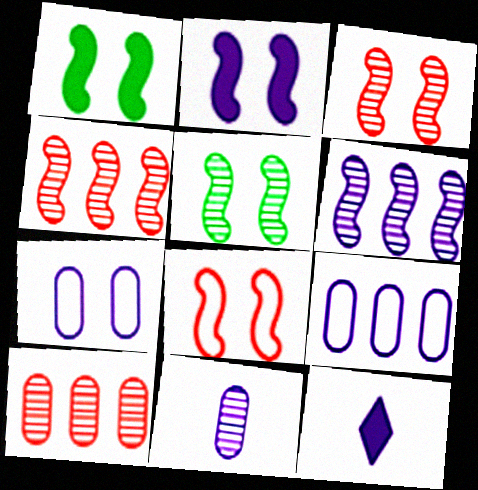[[2, 5, 8], 
[6, 7, 12]]